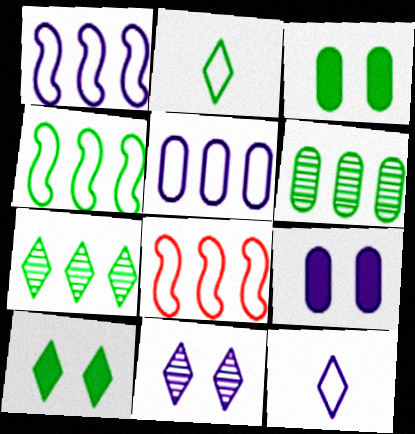[[1, 4, 8], 
[2, 7, 10]]